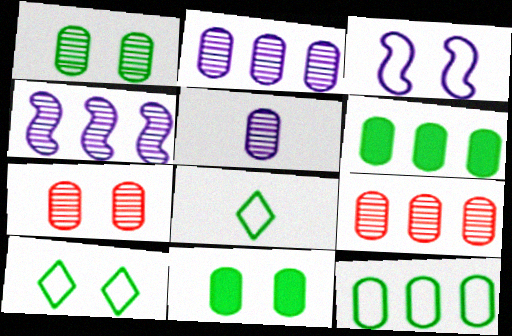[[1, 5, 9]]